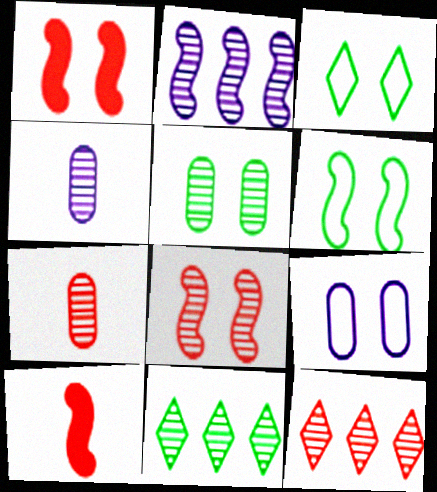[[2, 6, 10], 
[4, 8, 11], 
[7, 8, 12], 
[9, 10, 11]]